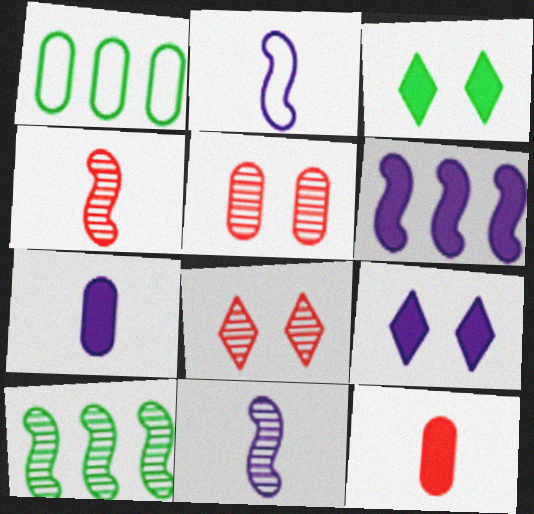[[1, 4, 9], 
[1, 5, 7], 
[3, 6, 12], 
[6, 7, 9]]